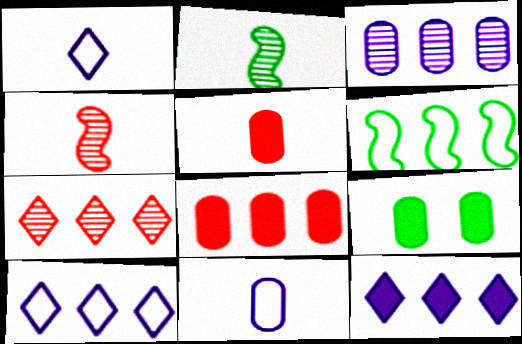[[1, 2, 5], 
[4, 9, 10]]